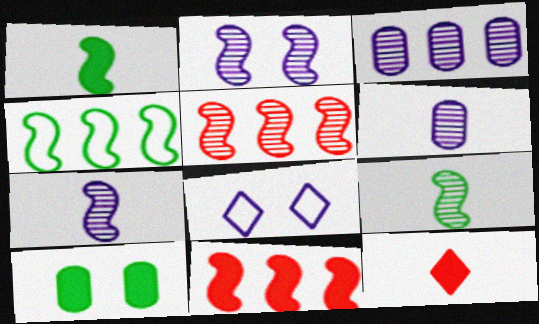[[2, 5, 9]]